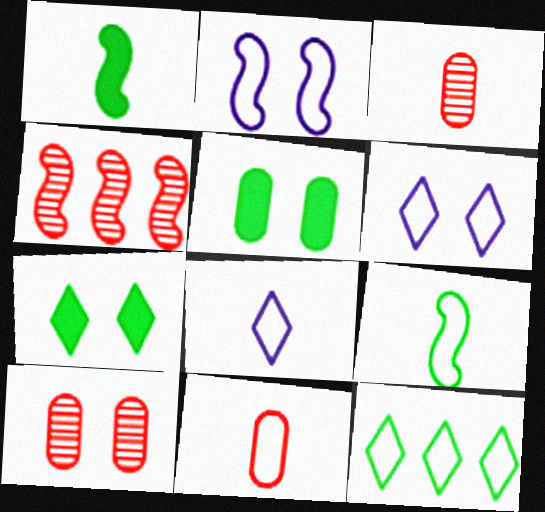[[1, 2, 4], 
[1, 3, 8], 
[2, 7, 10], 
[2, 11, 12], 
[4, 5, 8], 
[8, 9, 11]]